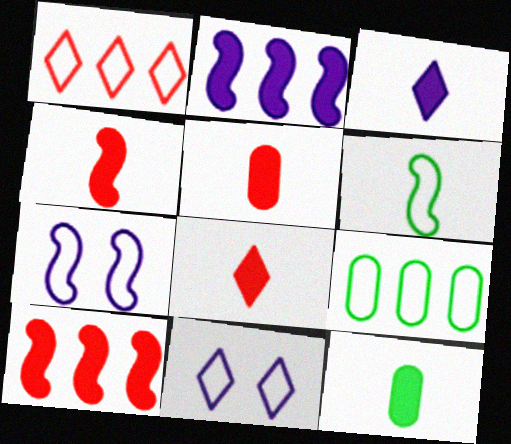[[3, 4, 12], 
[4, 5, 8]]